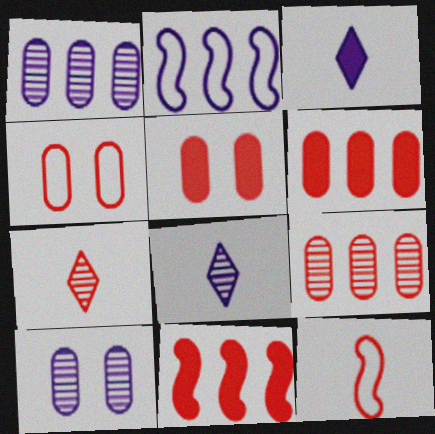[[2, 3, 10], 
[4, 7, 11]]